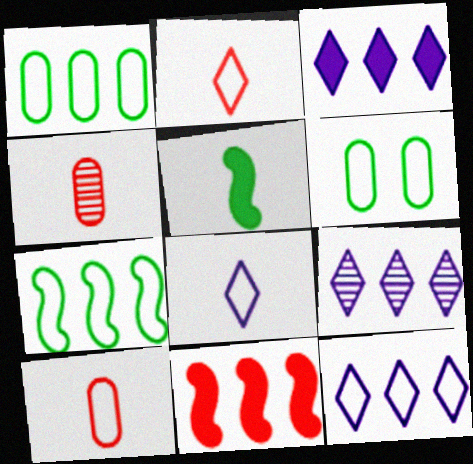[[1, 9, 11], 
[3, 9, 12], 
[4, 5, 8]]